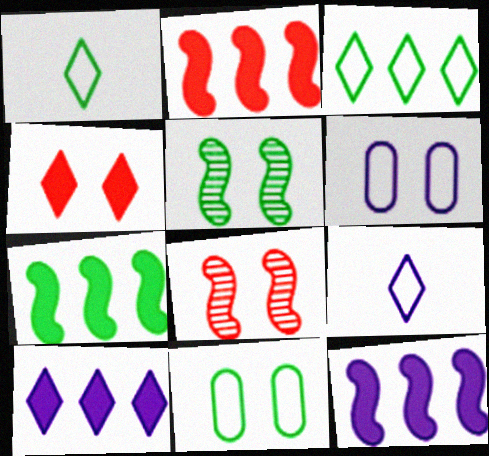[[2, 7, 12], 
[4, 5, 6]]